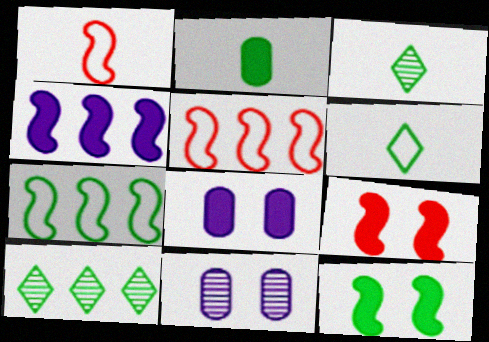[[1, 8, 10], 
[3, 5, 8]]